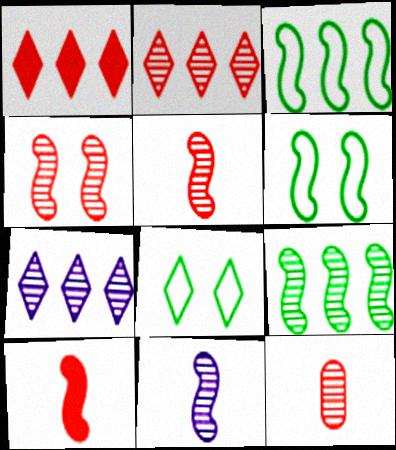[[2, 4, 12], 
[4, 9, 11]]